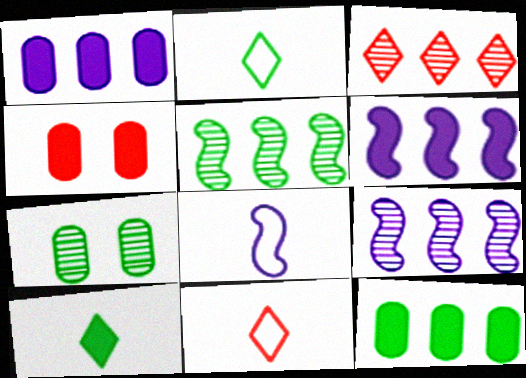[[2, 4, 9], 
[4, 6, 10], 
[6, 7, 11]]